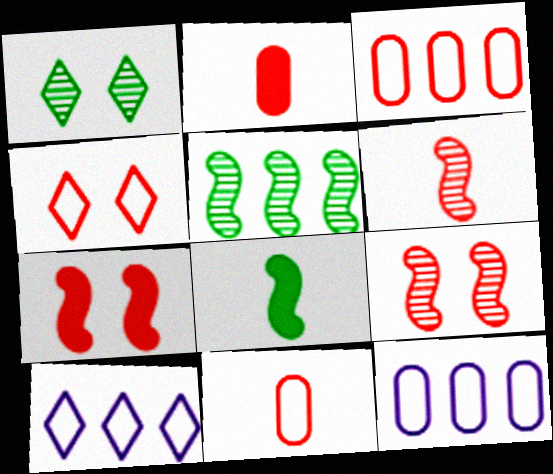[]